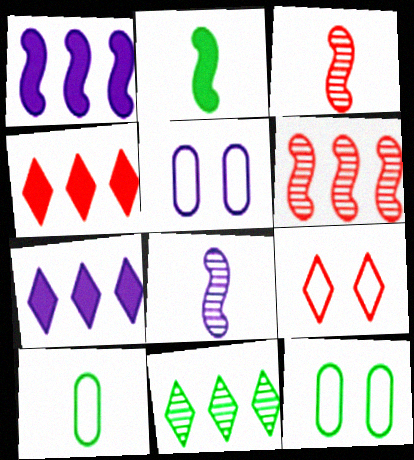[[2, 11, 12], 
[3, 7, 12], 
[4, 8, 12], 
[5, 7, 8]]